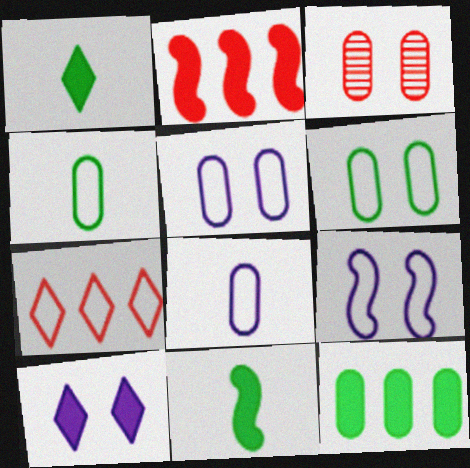[[3, 8, 12], 
[4, 7, 9]]